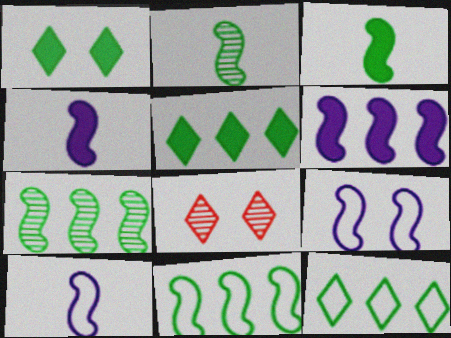[]